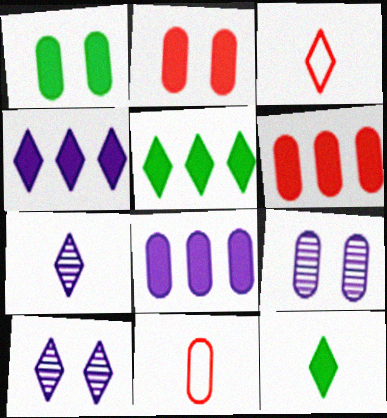[[3, 5, 10], 
[3, 7, 12]]